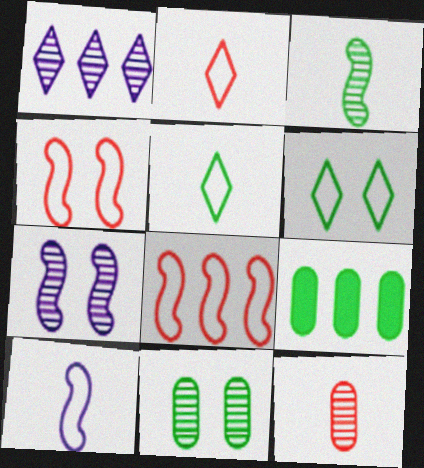[[1, 8, 9], 
[2, 7, 9], 
[3, 6, 9]]